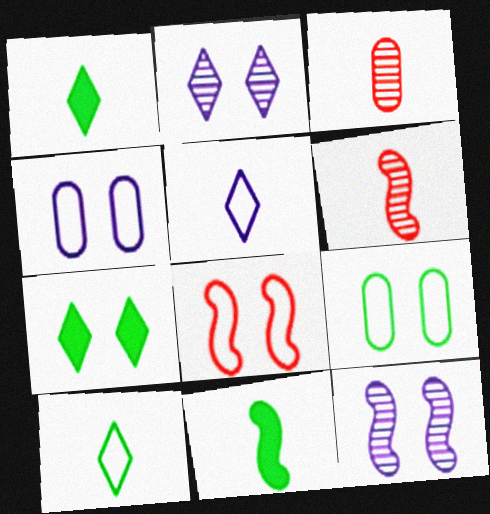[[3, 5, 11]]